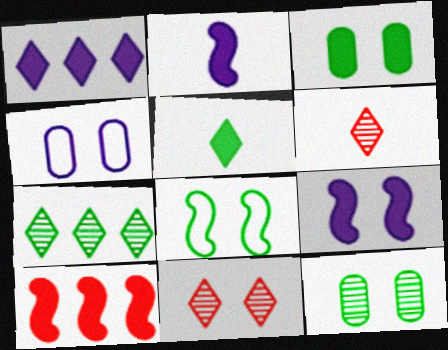[]